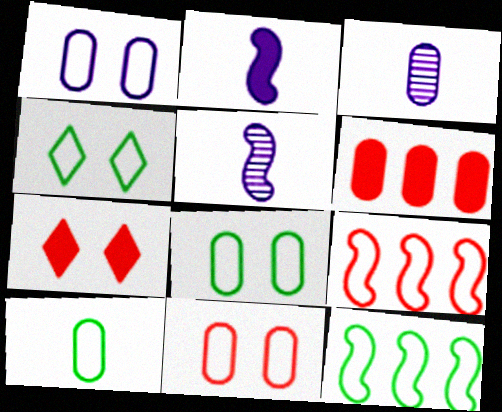[[1, 8, 11], 
[3, 6, 8], 
[3, 7, 12], 
[4, 5, 6], 
[4, 10, 12]]